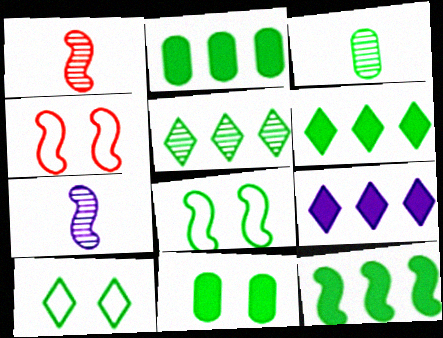[[2, 6, 12], 
[3, 4, 9], 
[3, 6, 8], 
[3, 10, 12], 
[4, 7, 12]]